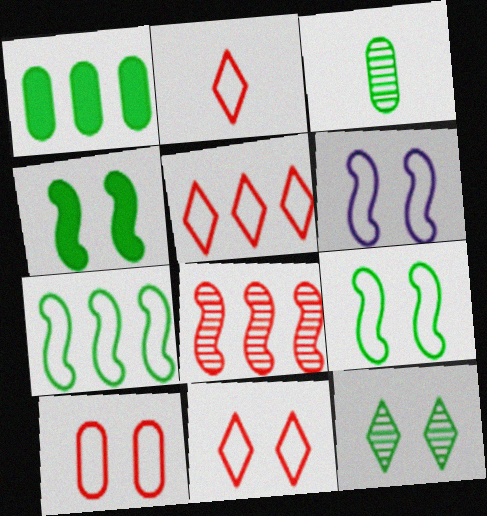[[2, 5, 11]]